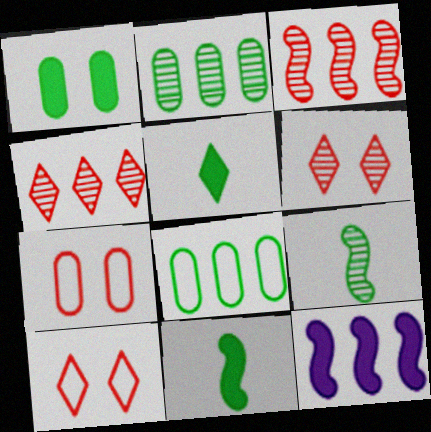[[4, 8, 12]]